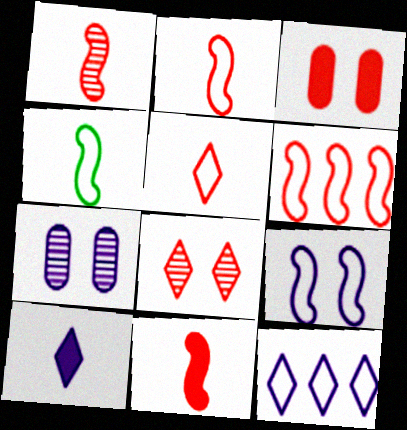[[1, 2, 11], 
[4, 6, 9]]